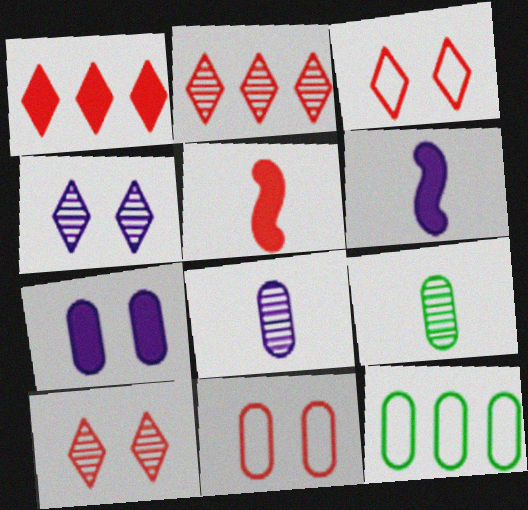[[2, 5, 11], 
[4, 5, 12], 
[6, 10, 12]]